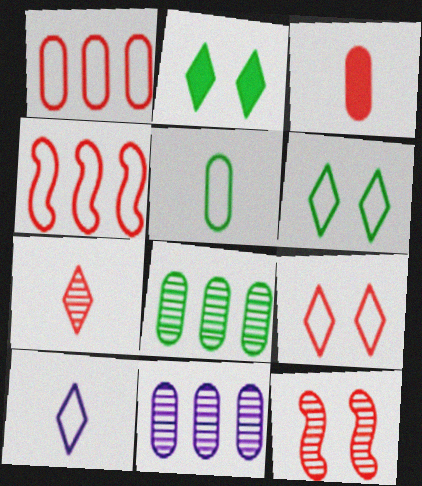[]